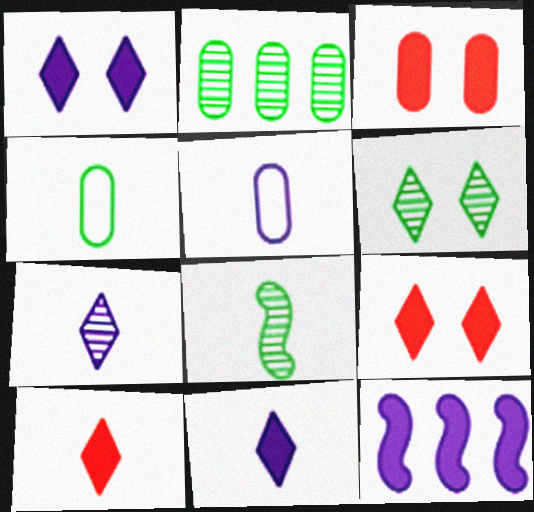[[2, 3, 5], 
[2, 6, 8], 
[5, 8, 10]]